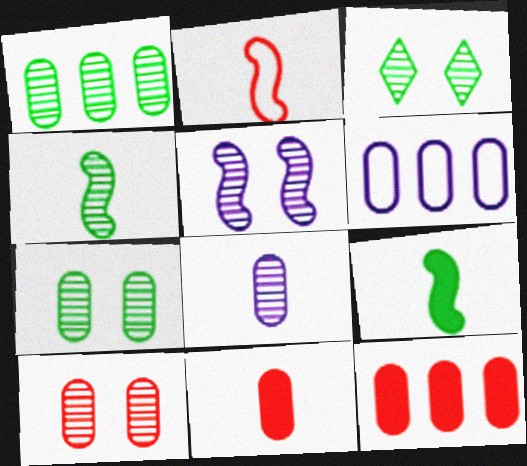[[1, 3, 4], 
[1, 6, 12], 
[1, 8, 10], 
[3, 5, 10], 
[6, 7, 11]]